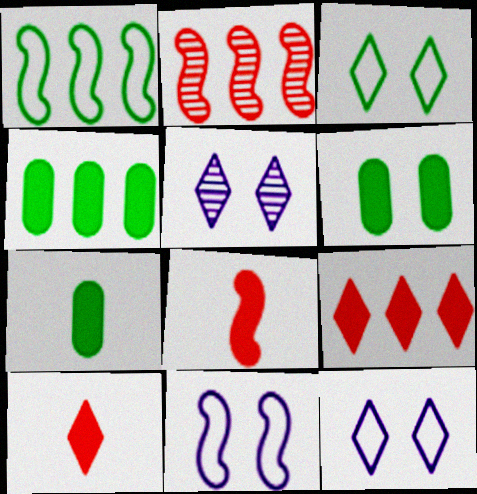[[2, 7, 12], 
[4, 6, 7]]